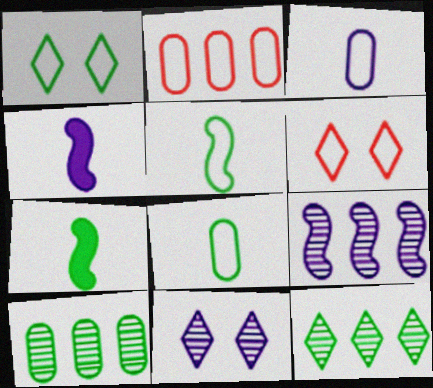[[1, 7, 10], 
[2, 7, 11], 
[4, 6, 10]]